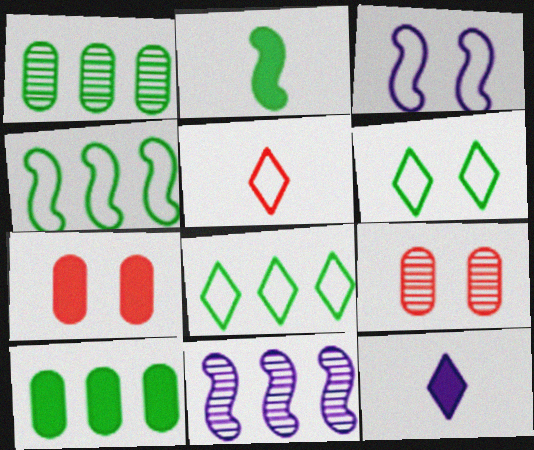[[1, 2, 6], 
[4, 9, 12]]